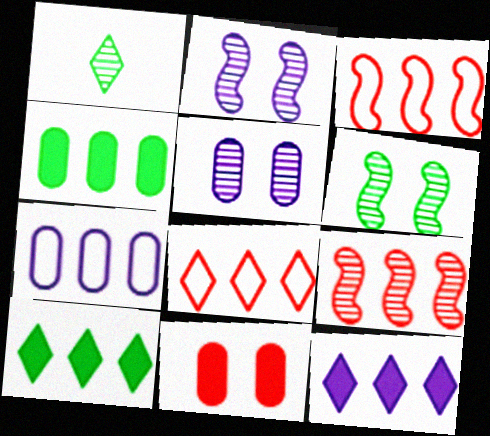[[1, 5, 9], 
[7, 9, 10]]